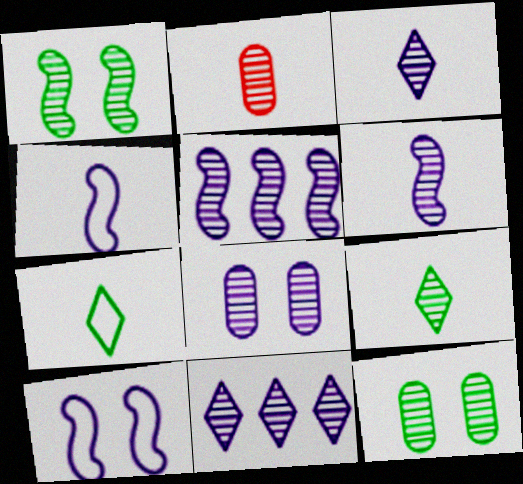[[1, 2, 11], 
[2, 6, 9], 
[3, 5, 8], 
[6, 8, 11]]